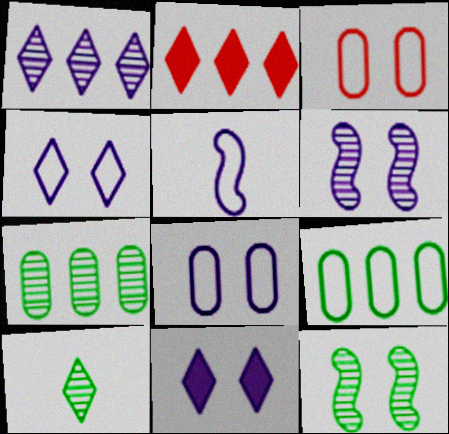[[2, 4, 10], 
[3, 11, 12], 
[6, 8, 11], 
[7, 10, 12]]